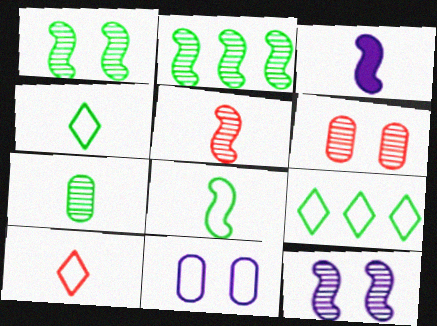[[2, 5, 12], 
[3, 5, 8], 
[3, 6, 9], 
[3, 7, 10]]